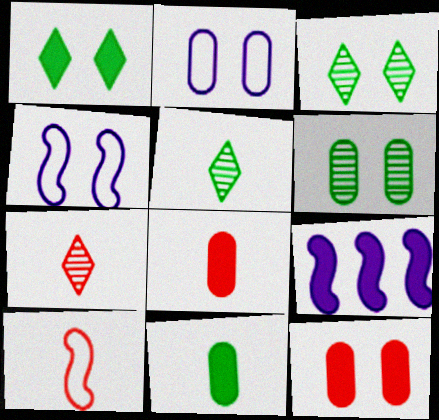[[1, 8, 9], 
[2, 6, 12], 
[3, 4, 12], 
[7, 8, 10]]